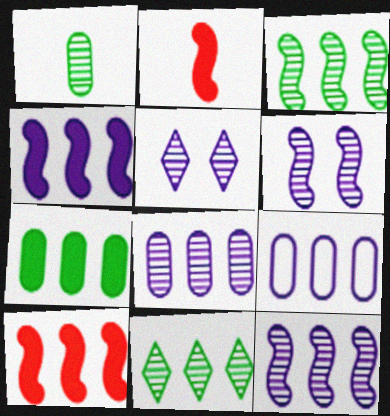[[9, 10, 11]]